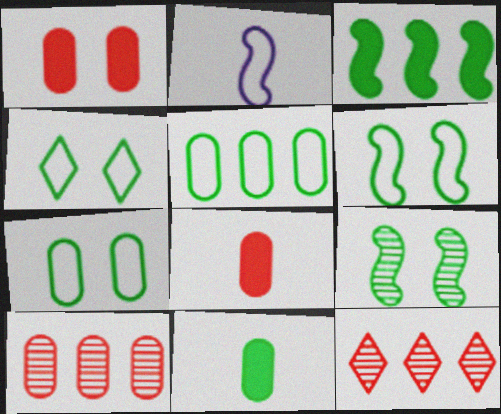[[4, 6, 7]]